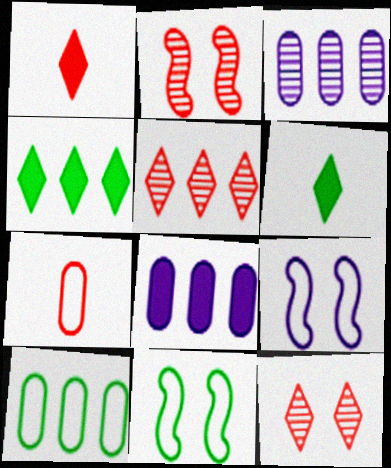[[1, 3, 11]]